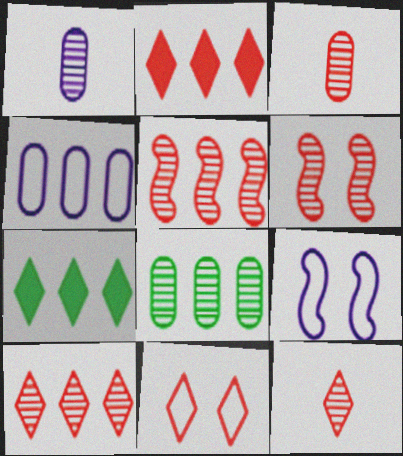[[2, 11, 12], 
[3, 6, 10], 
[3, 7, 9], 
[4, 5, 7]]